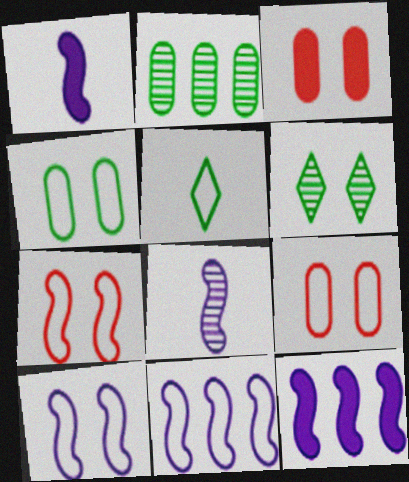[[3, 6, 10], 
[5, 9, 11], 
[8, 10, 12]]